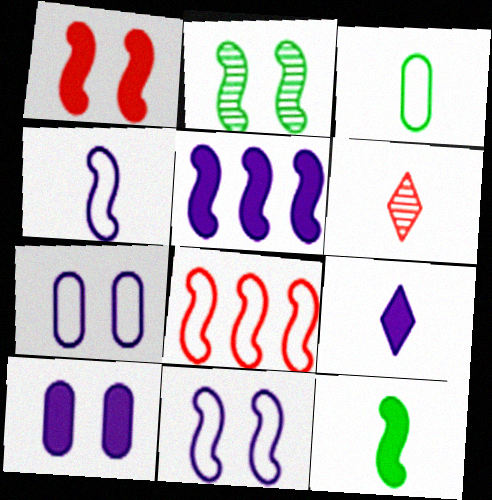[[1, 2, 11], 
[1, 5, 12], 
[5, 9, 10]]